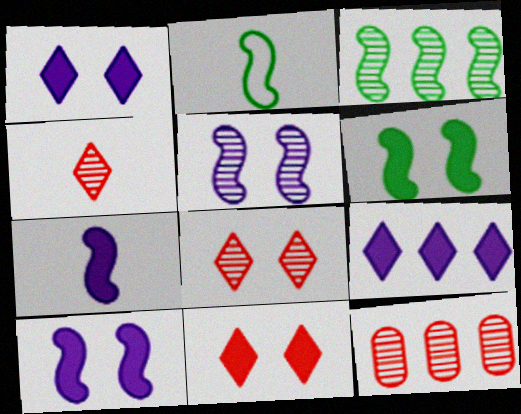[[1, 2, 12], 
[2, 3, 6]]